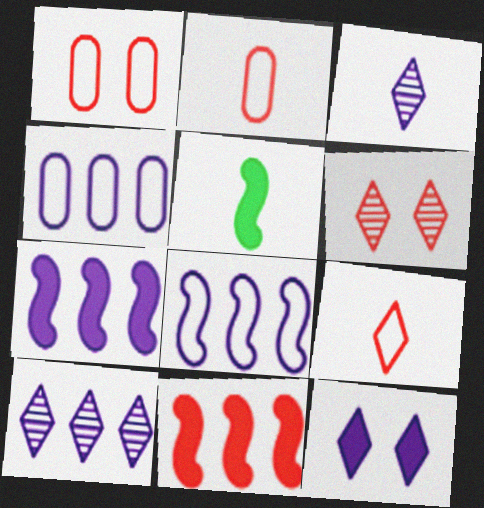[[1, 5, 10], 
[2, 3, 5], 
[2, 6, 11], 
[4, 5, 6], 
[4, 7, 10]]